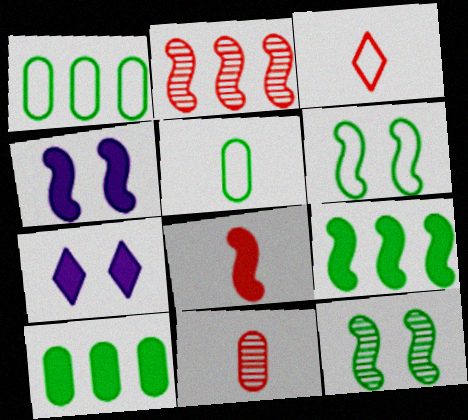[[2, 5, 7], 
[3, 8, 11], 
[4, 8, 9], 
[7, 8, 10]]